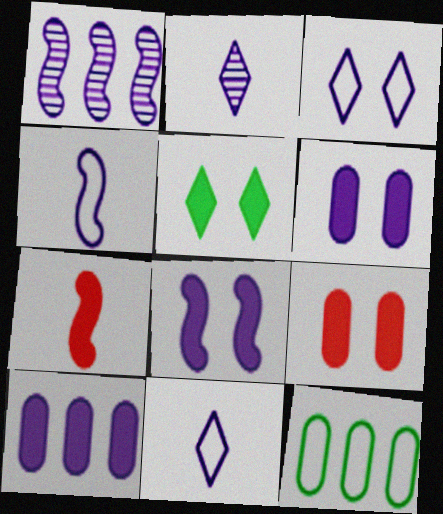[[1, 4, 8], 
[1, 6, 11], 
[5, 7, 10], 
[5, 8, 9]]